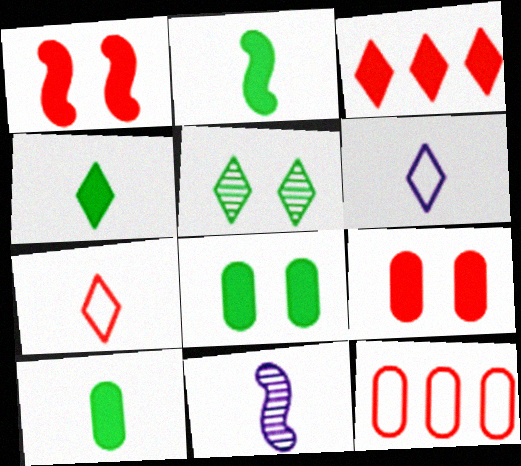[[2, 4, 10], 
[3, 5, 6], 
[7, 10, 11]]